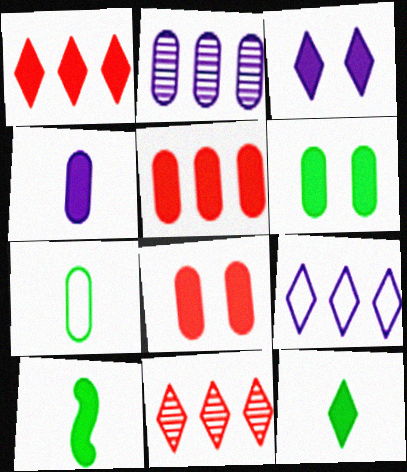[[1, 3, 12], 
[2, 7, 8], 
[3, 5, 10], 
[4, 5, 6]]